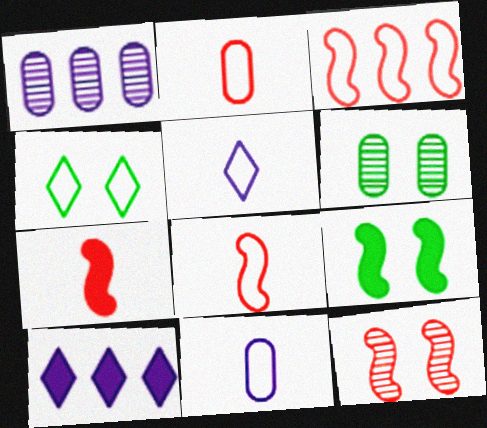[[1, 4, 7], 
[3, 4, 11], 
[3, 7, 12], 
[4, 6, 9], 
[6, 8, 10]]